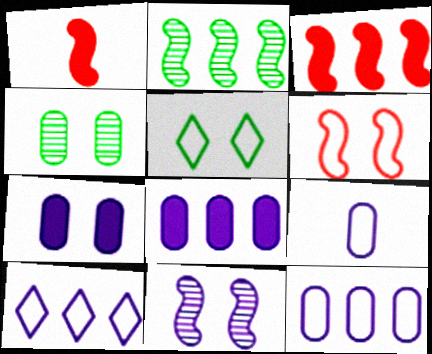[[1, 4, 10]]